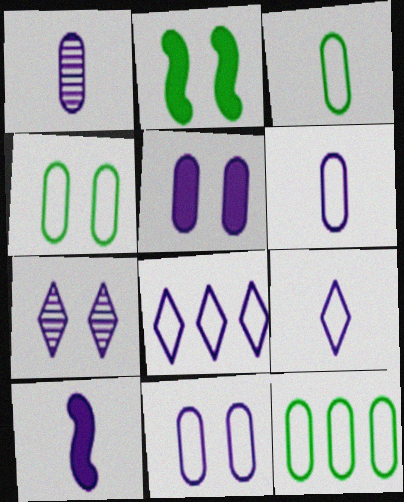[[1, 9, 10], 
[3, 4, 12]]